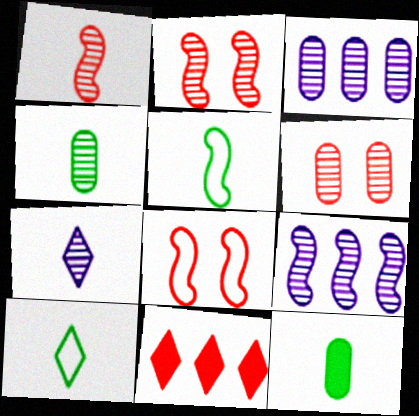[[1, 4, 7], 
[3, 4, 6]]